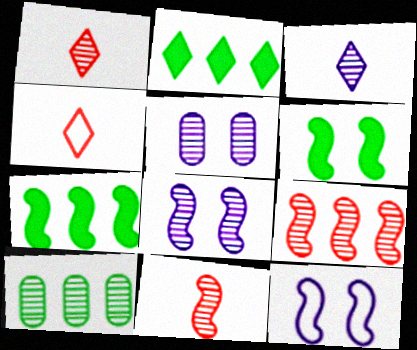[[1, 8, 10], 
[4, 5, 7], 
[7, 11, 12]]